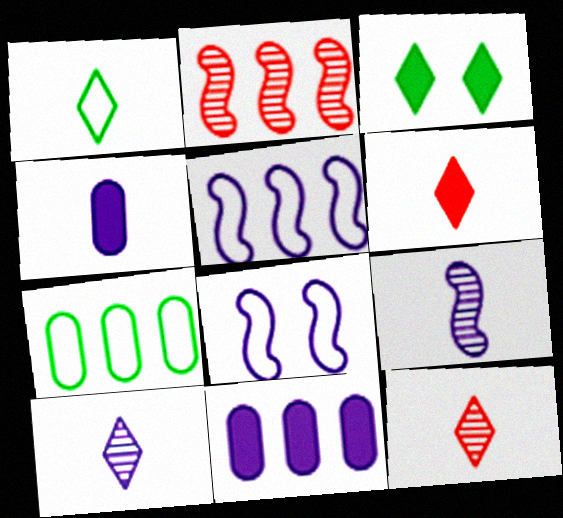[[1, 6, 10], 
[8, 10, 11]]